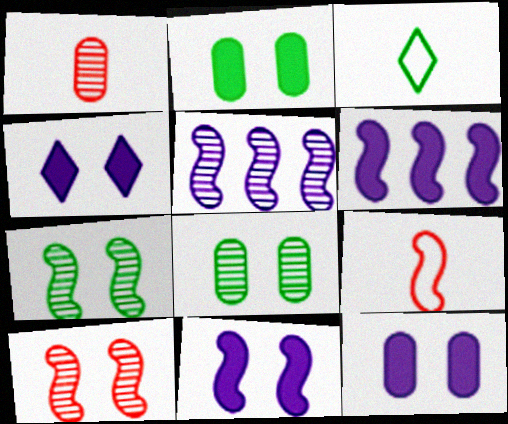[[4, 11, 12], 
[6, 7, 9]]